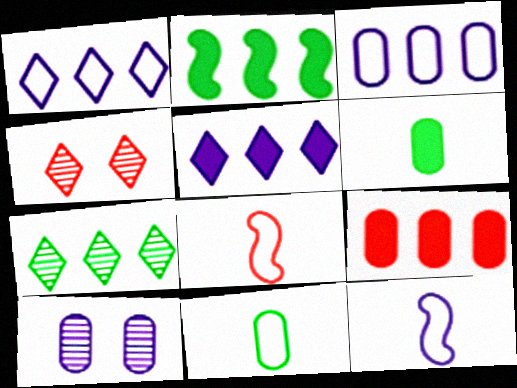[[2, 5, 9], 
[4, 8, 9], 
[5, 10, 12], 
[9, 10, 11]]